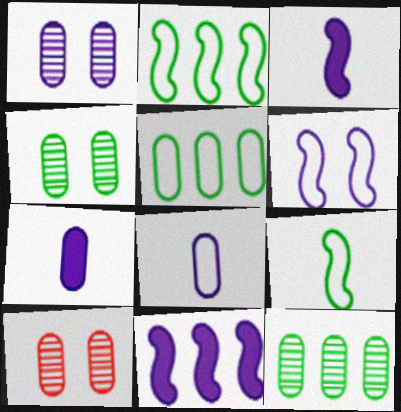[[1, 4, 10], 
[5, 7, 10]]